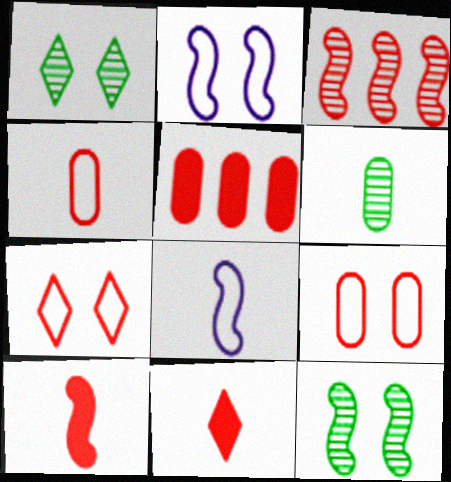[[1, 5, 8], 
[3, 9, 11], 
[6, 8, 11]]